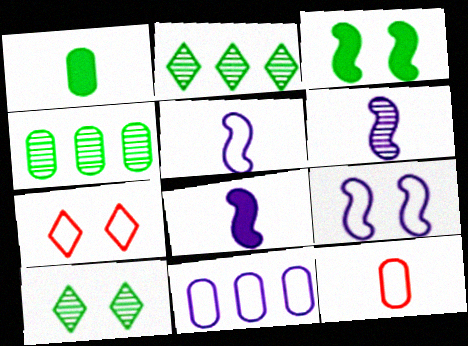[[4, 7, 8], 
[5, 6, 8]]